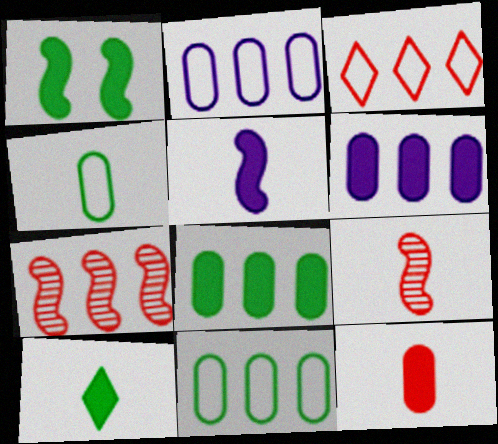[[1, 8, 10], 
[5, 10, 12]]